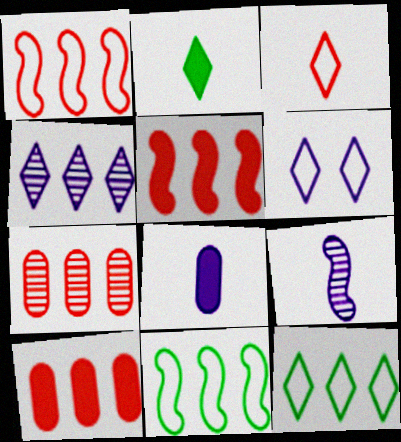[[3, 6, 12], 
[4, 10, 11]]